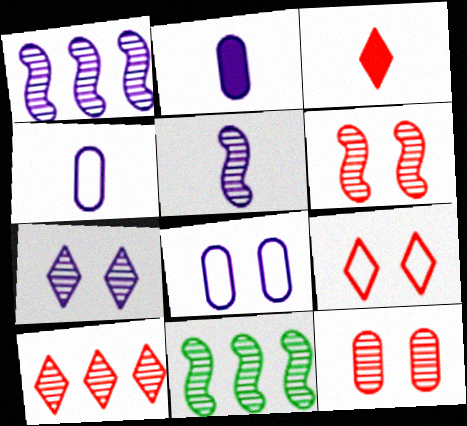[[2, 9, 11], 
[3, 8, 11], 
[3, 9, 10], 
[5, 6, 11]]